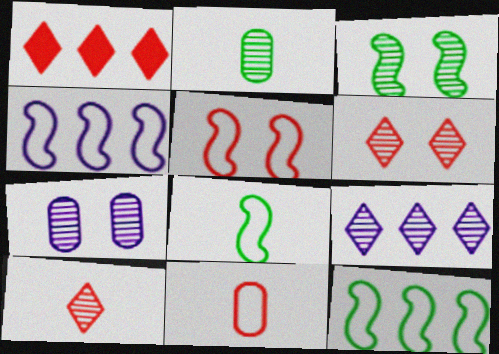[[1, 7, 8], 
[3, 6, 7], 
[4, 5, 8]]